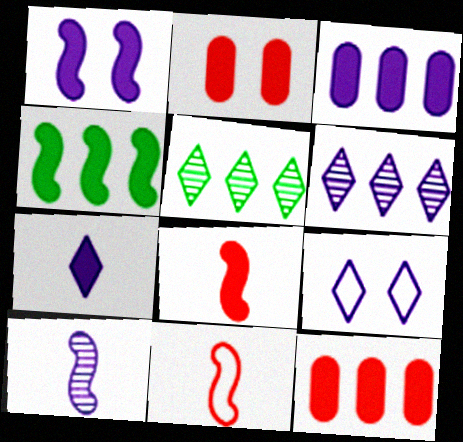[[1, 3, 7], 
[1, 4, 8], 
[2, 4, 7], 
[3, 9, 10], 
[6, 7, 9]]